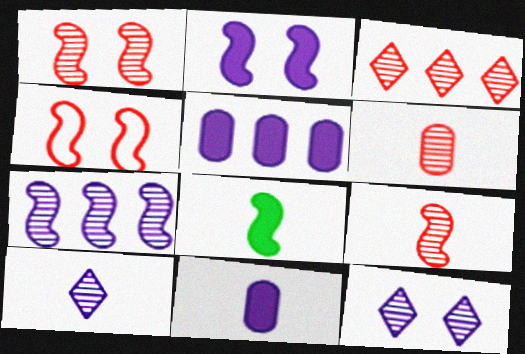[[1, 3, 6], 
[4, 7, 8]]